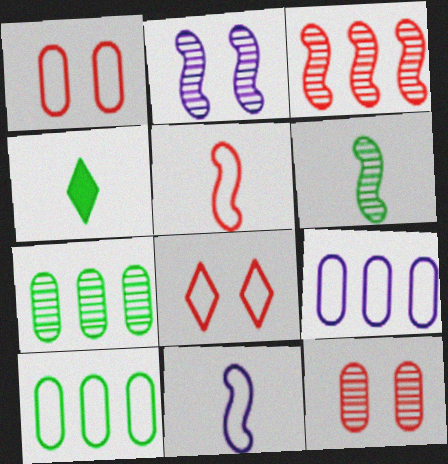[[2, 3, 6], 
[8, 10, 11]]